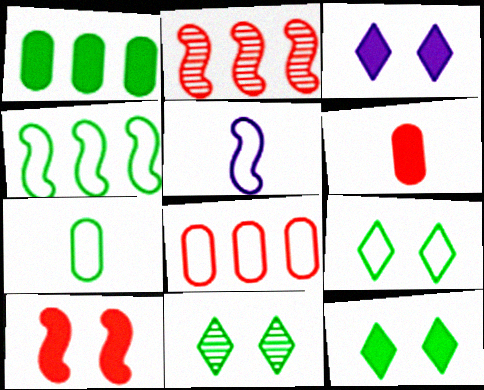[[2, 3, 7], 
[4, 7, 9], 
[5, 8, 9], 
[9, 11, 12]]